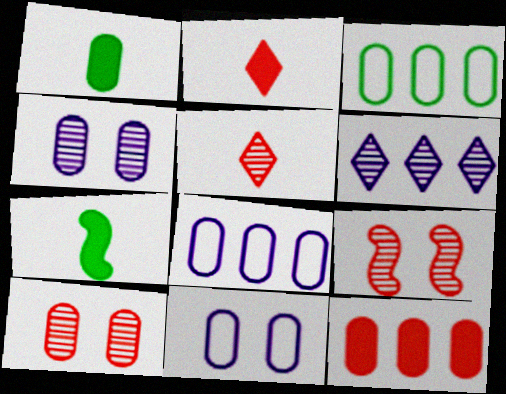[[1, 8, 10]]